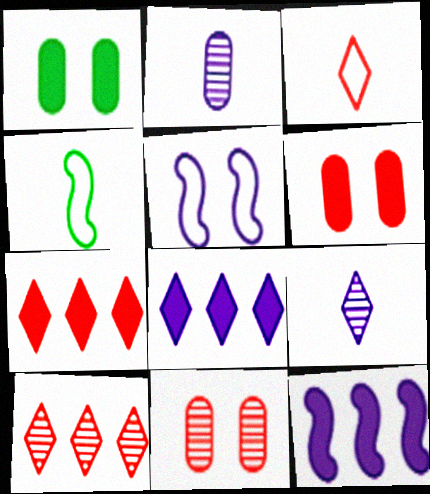[[2, 5, 8], 
[4, 8, 11]]